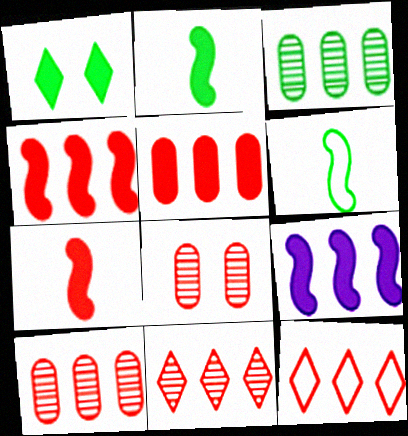[[1, 3, 6], 
[3, 9, 12], 
[4, 10, 12], 
[7, 8, 12]]